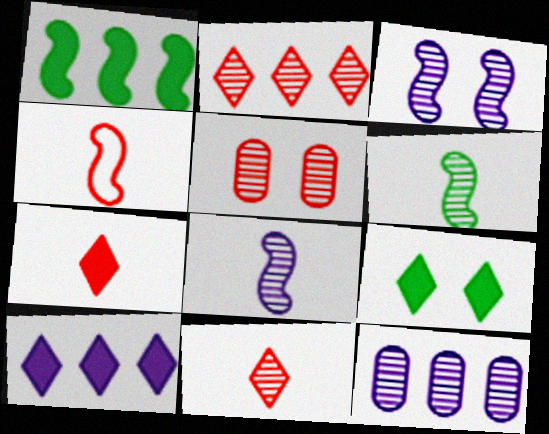[[1, 3, 4], 
[4, 9, 12], 
[7, 9, 10]]